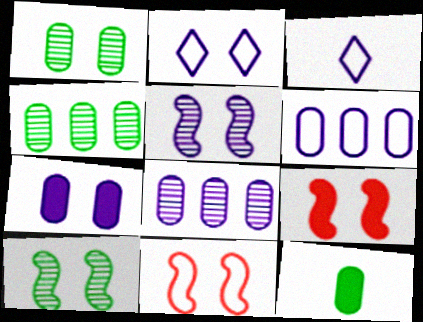[[1, 2, 9], 
[2, 5, 7], 
[3, 4, 9]]